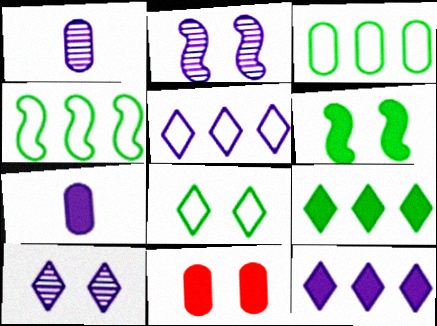[[1, 3, 11], 
[2, 5, 7], 
[2, 8, 11]]